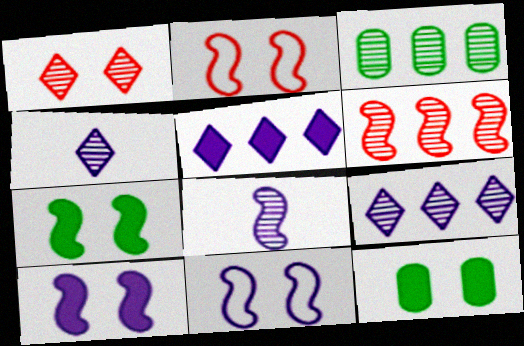[[1, 3, 8], 
[1, 11, 12], 
[3, 6, 9]]